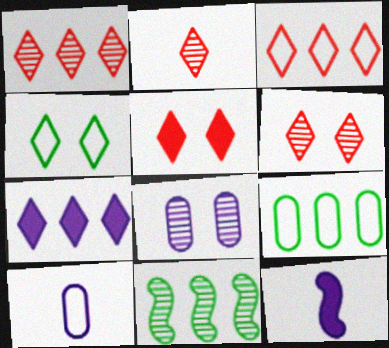[[1, 2, 6], 
[2, 3, 5], 
[2, 4, 7], 
[2, 8, 11], 
[5, 10, 11], 
[6, 9, 12]]